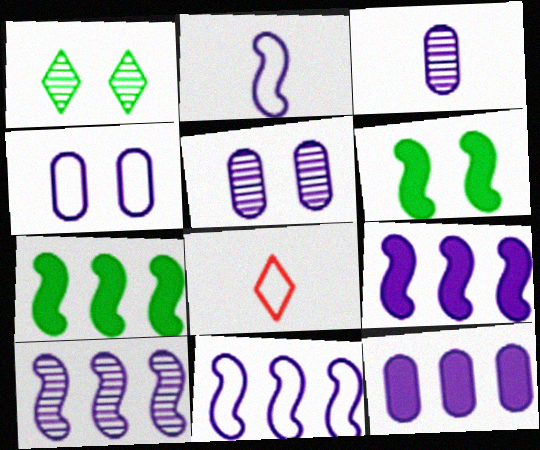[[3, 4, 12], 
[5, 7, 8], 
[9, 10, 11]]